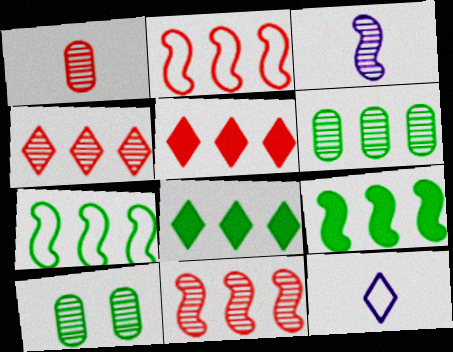[[3, 4, 10], 
[6, 7, 8]]